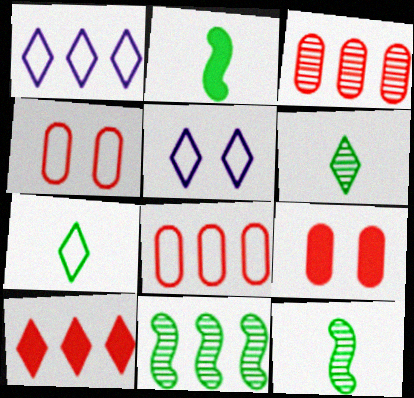[[1, 9, 12], 
[2, 3, 5], 
[5, 6, 10]]